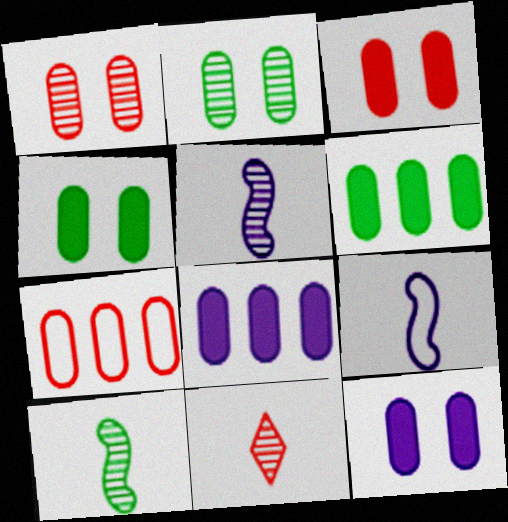[[3, 4, 12]]